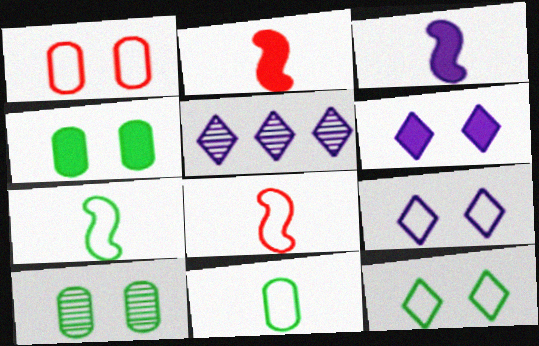[[4, 5, 8]]